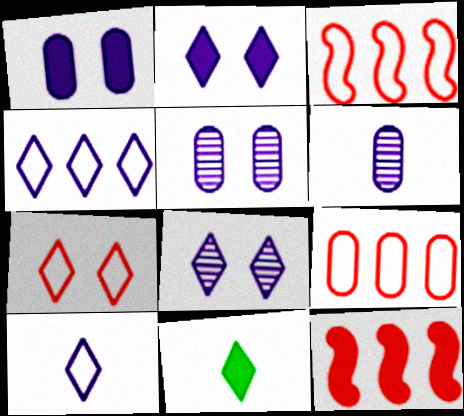[[1, 11, 12], 
[3, 5, 11]]